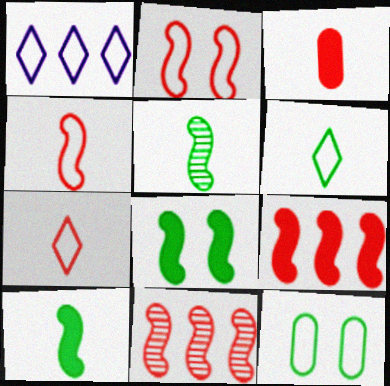[[1, 4, 12]]